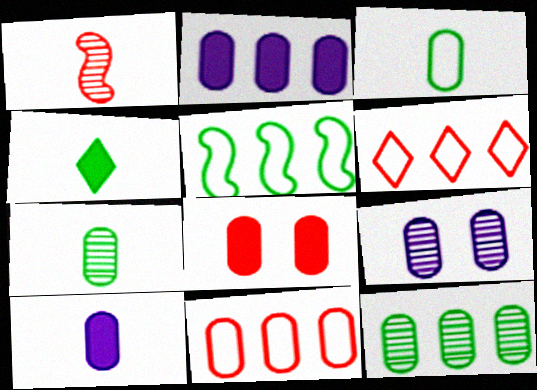[[1, 6, 8], 
[2, 11, 12]]